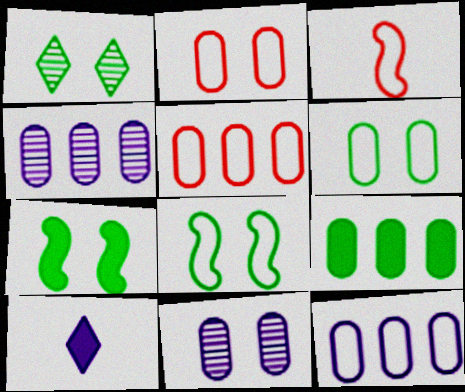[[1, 6, 7], 
[4, 5, 9]]